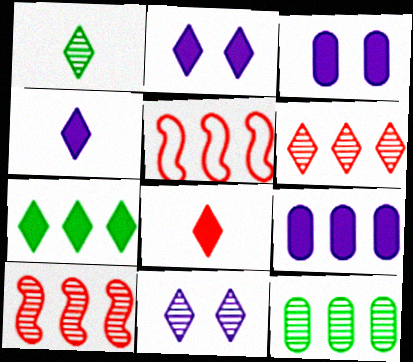[[1, 3, 5], 
[1, 6, 11], 
[2, 7, 8]]